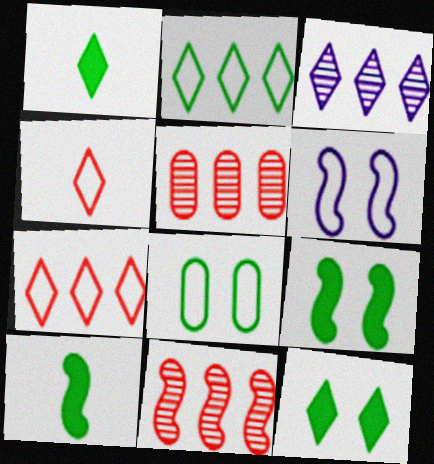[[1, 5, 6], 
[3, 4, 12], 
[6, 10, 11]]